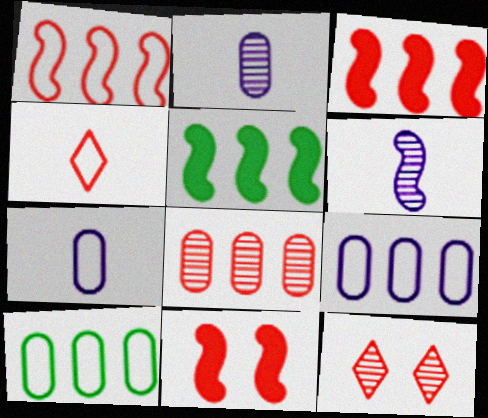[[4, 8, 11], 
[5, 7, 12]]